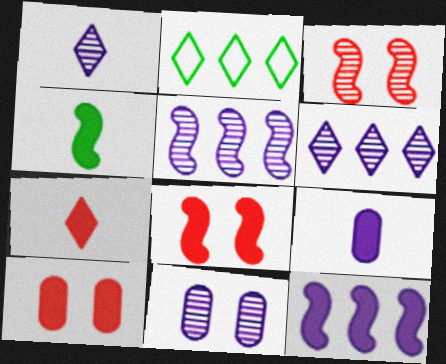[[1, 5, 11], 
[2, 3, 9], 
[4, 7, 9], 
[4, 8, 12]]